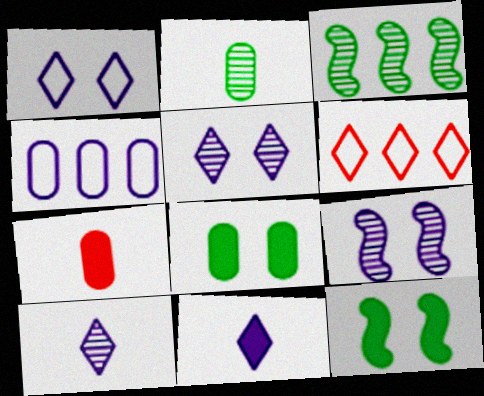[[1, 3, 7], 
[4, 9, 11]]